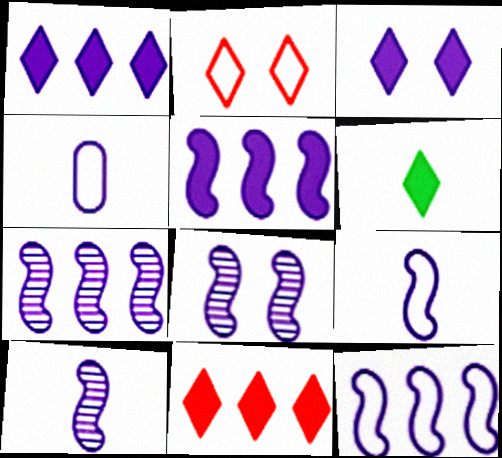[[1, 4, 8], 
[3, 4, 7], 
[3, 6, 11], 
[5, 7, 12], 
[5, 8, 9], 
[7, 8, 10]]